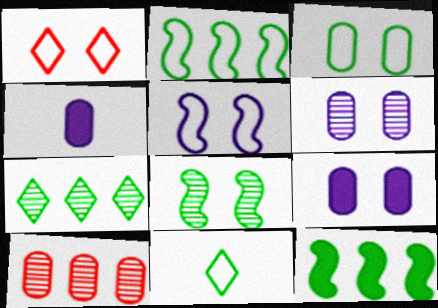[[1, 3, 5], 
[1, 8, 9], 
[2, 3, 11], 
[3, 4, 10]]